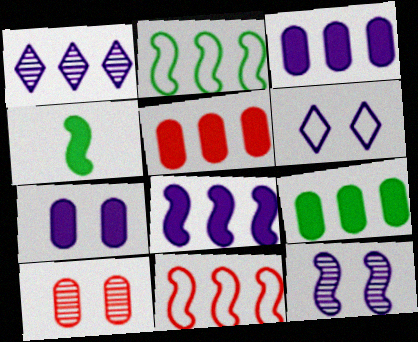[[1, 2, 5], 
[1, 9, 11], 
[3, 5, 9], 
[4, 11, 12], 
[6, 7, 12]]